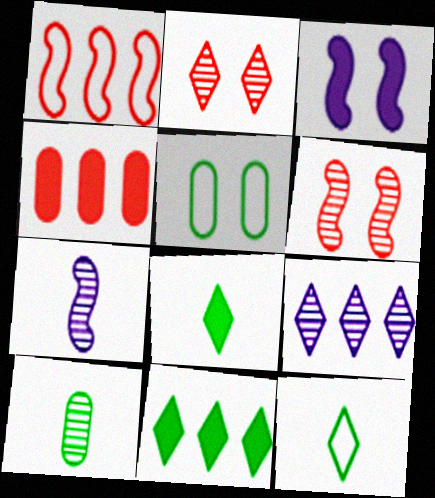[[2, 3, 5], 
[3, 4, 8], 
[6, 9, 10]]